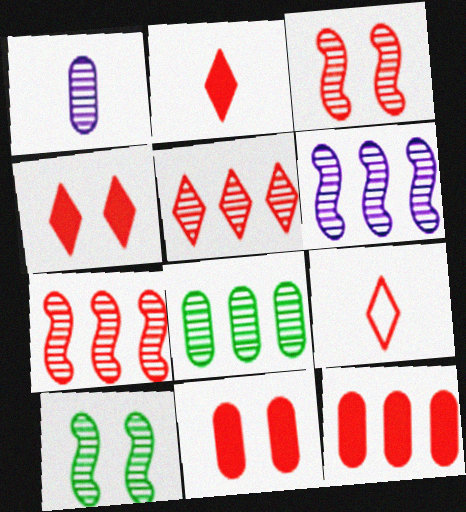[[1, 5, 10], 
[3, 9, 12], 
[4, 5, 9], 
[5, 6, 8], 
[7, 9, 11]]